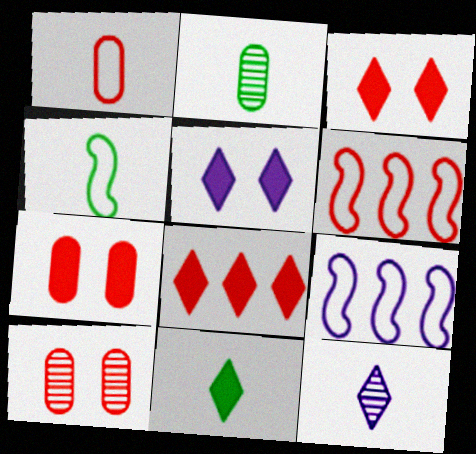[[2, 3, 9], 
[2, 4, 11], 
[2, 5, 6], 
[5, 8, 11], 
[9, 10, 11]]